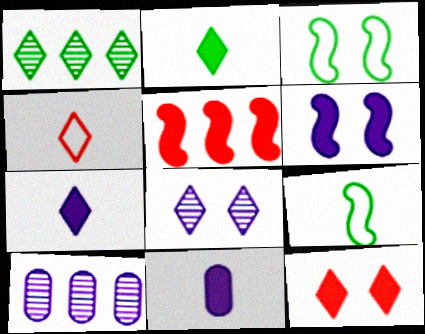[[9, 10, 12]]